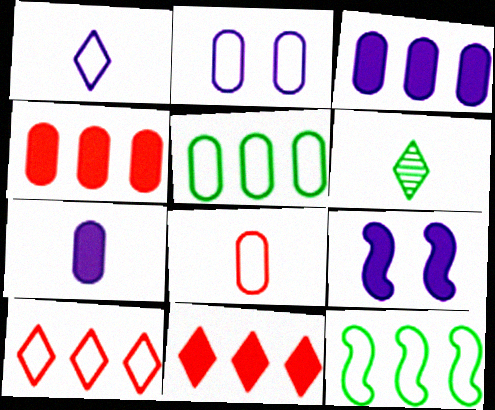[[2, 5, 8]]